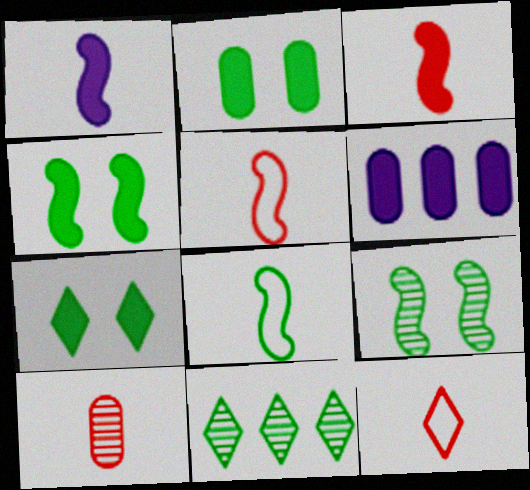[[2, 4, 7], 
[2, 8, 11], 
[3, 6, 7], 
[3, 10, 12], 
[6, 9, 12]]